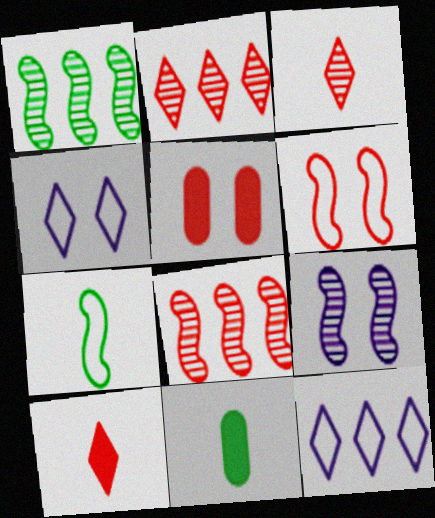[[4, 8, 11]]